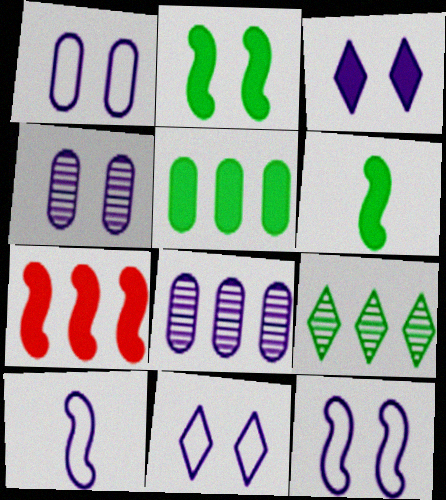[[1, 11, 12], 
[3, 4, 12], 
[3, 8, 10]]